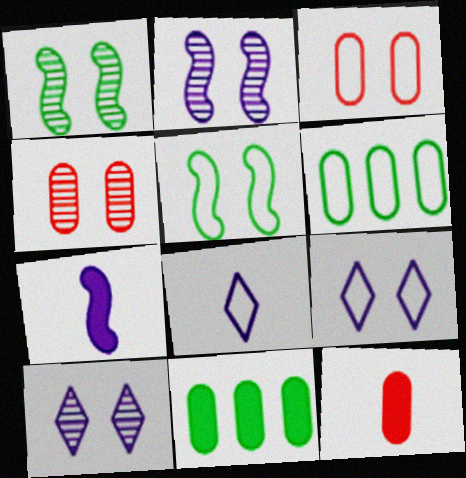[[1, 4, 10], 
[3, 5, 9]]